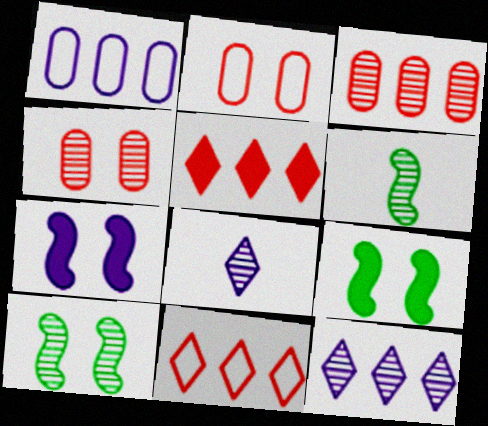[[1, 7, 8], 
[3, 8, 10], 
[4, 6, 12]]